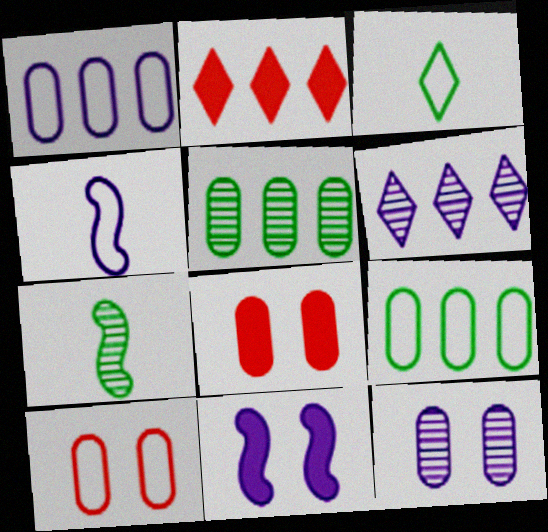[]